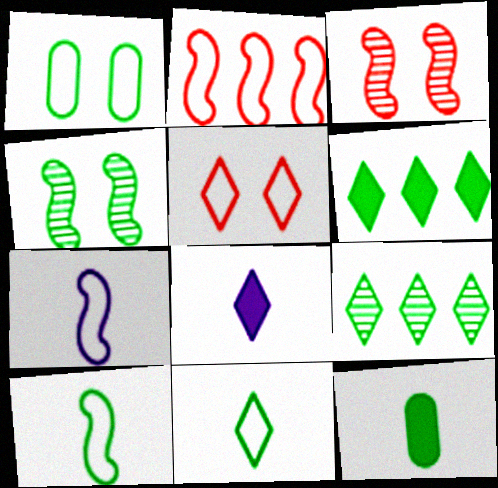[[5, 8, 9]]